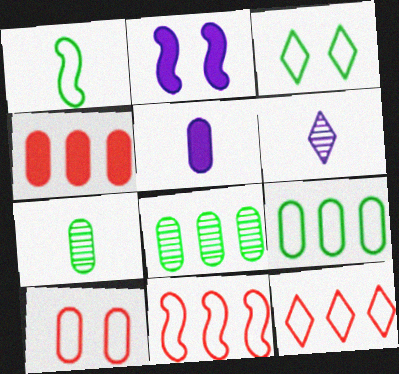[[1, 3, 9], 
[2, 7, 12], 
[5, 8, 10]]